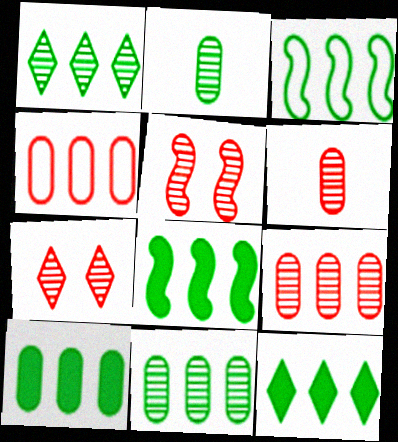[[1, 3, 10], 
[3, 11, 12], 
[8, 10, 12]]